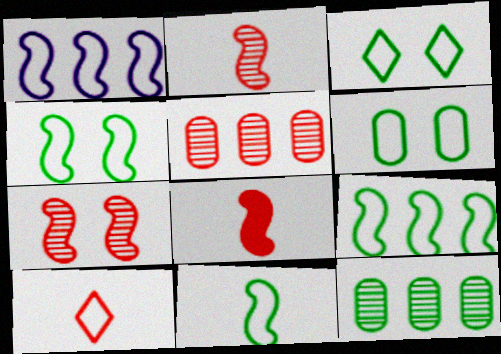[[1, 6, 10], 
[3, 4, 6], 
[4, 9, 11]]